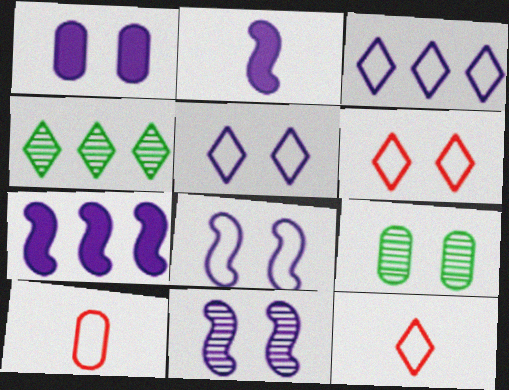[[1, 5, 11], 
[7, 9, 12]]